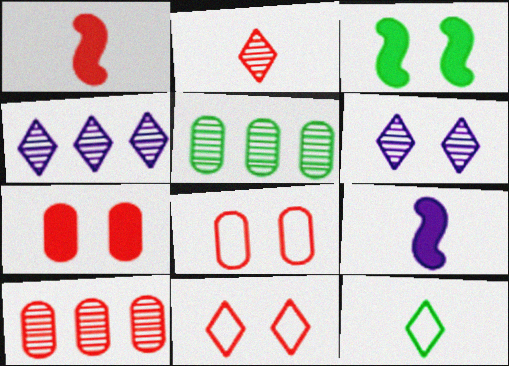[[1, 10, 11], 
[3, 5, 12], 
[3, 6, 8], 
[5, 9, 11]]